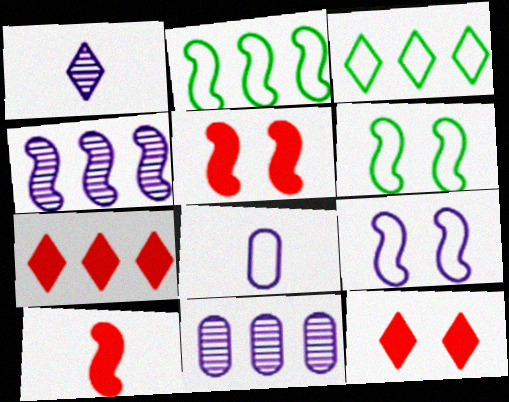[[1, 3, 12], 
[2, 7, 11], 
[4, 6, 10]]